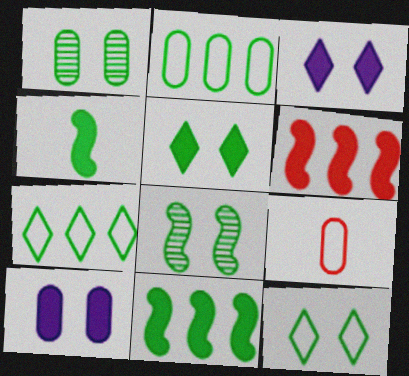[[1, 4, 7]]